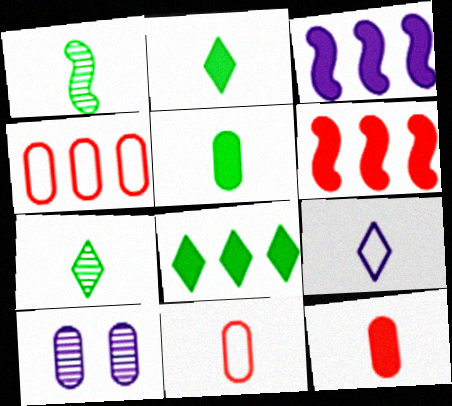[[1, 9, 12], 
[3, 9, 10], 
[4, 5, 10]]